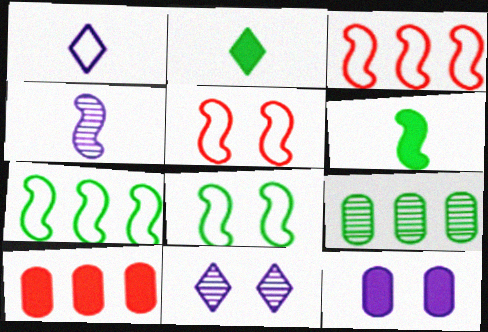[[2, 8, 9]]